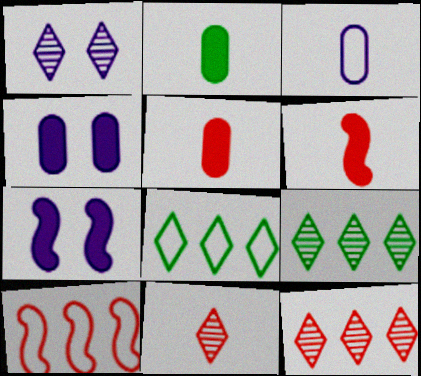[[1, 2, 10], 
[1, 9, 11]]